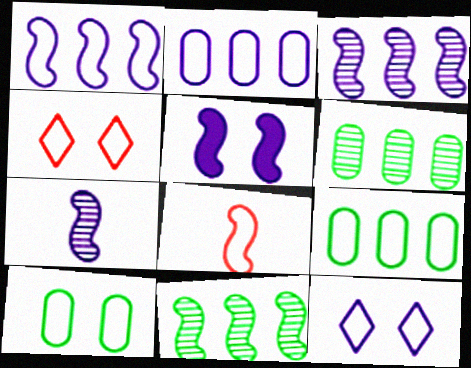[[1, 5, 7], 
[5, 8, 11], 
[8, 9, 12]]